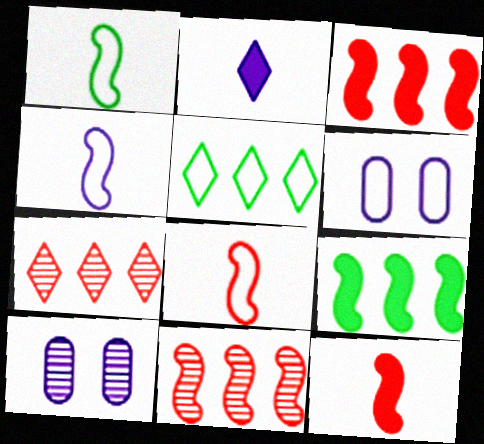[[1, 4, 8], 
[5, 6, 8], 
[5, 10, 12]]